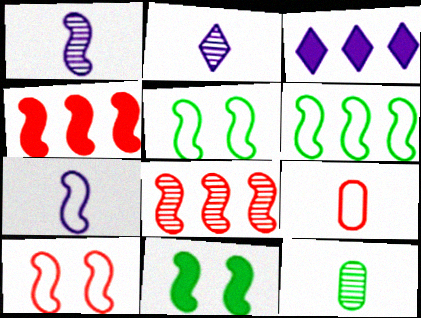[[1, 4, 5], 
[3, 10, 12], 
[6, 7, 10], 
[7, 8, 11]]